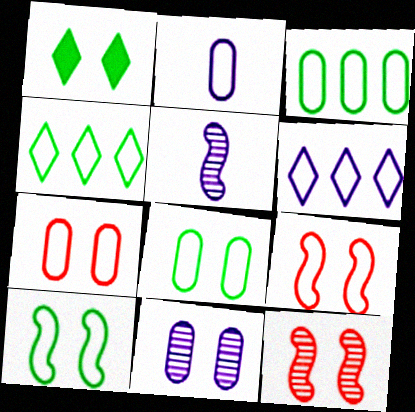[[1, 9, 11], 
[2, 3, 7], 
[2, 4, 9]]